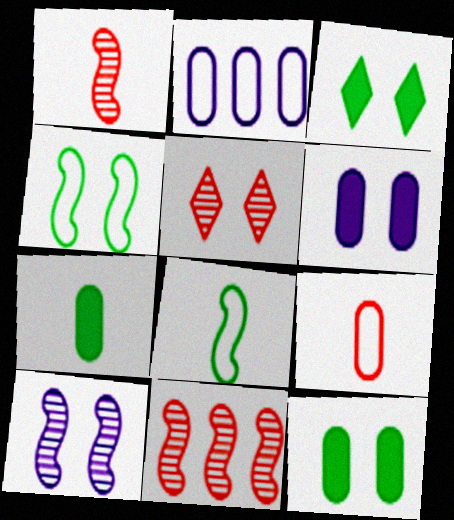[[1, 2, 3], 
[4, 5, 6]]